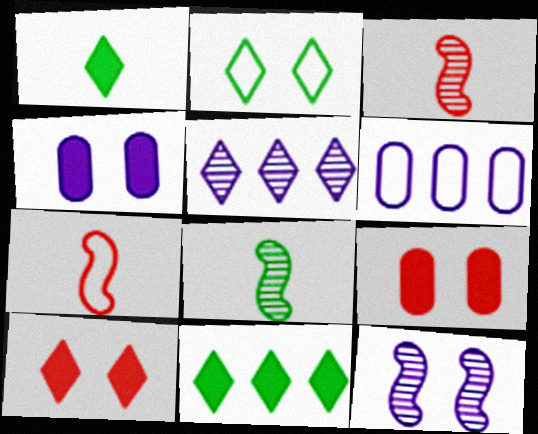[[2, 6, 7], 
[2, 9, 12], 
[6, 8, 10]]